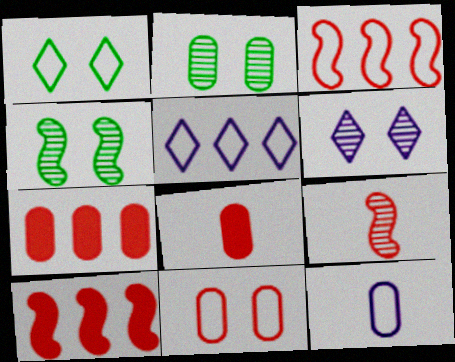[[1, 3, 12], 
[2, 7, 12], 
[4, 5, 8]]